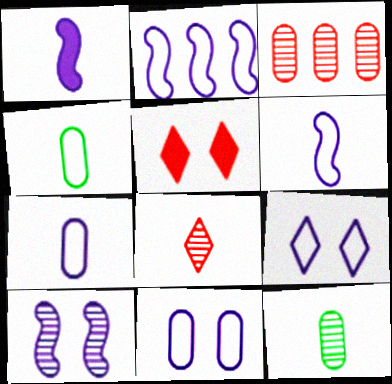[[1, 2, 10], 
[1, 4, 8], 
[2, 5, 12], 
[2, 7, 9]]